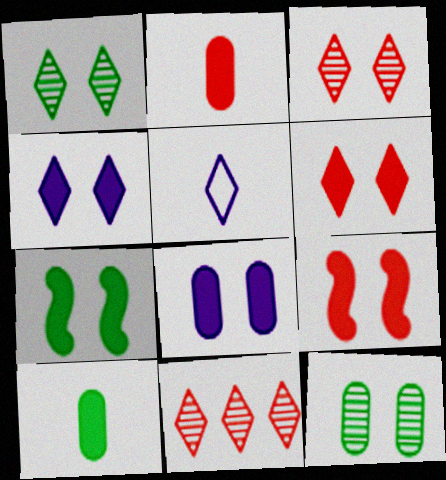[[6, 7, 8]]